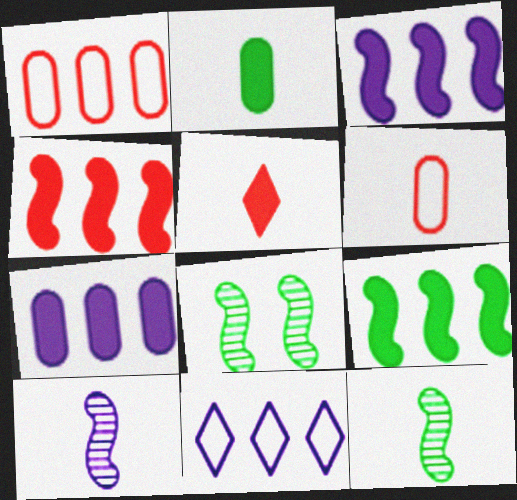[[3, 4, 9]]